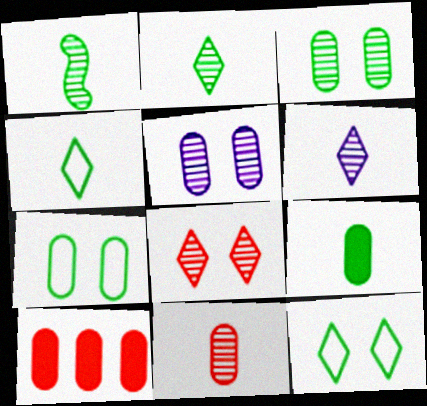[[1, 4, 9], 
[1, 6, 11]]